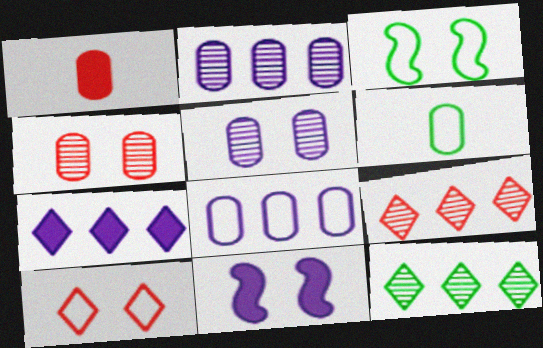[[6, 9, 11]]